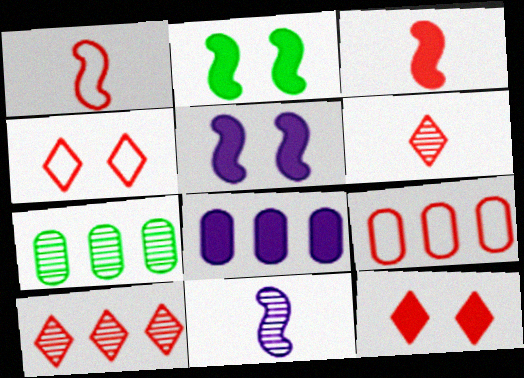[[1, 4, 9], 
[7, 8, 9]]